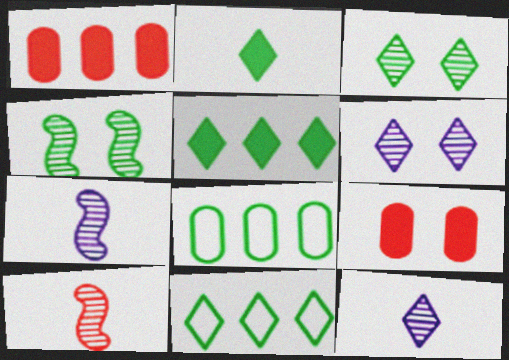[[2, 3, 11], 
[2, 4, 8], 
[7, 9, 11]]